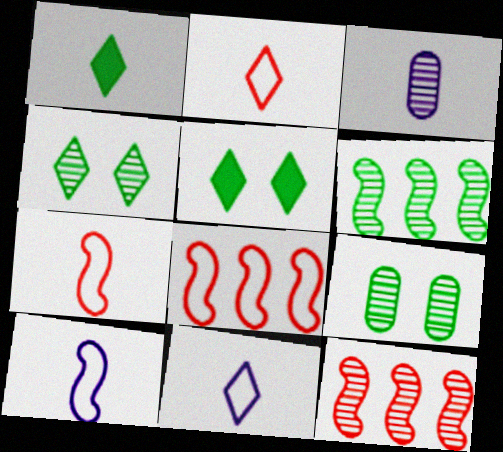[[1, 3, 7], 
[3, 4, 12], 
[3, 5, 8]]